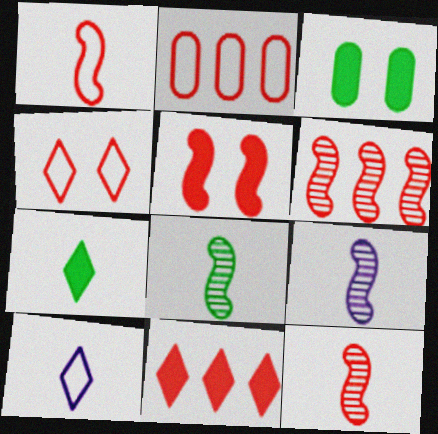[[1, 2, 4], 
[1, 5, 6], 
[2, 6, 11], 
[3, 6, 10], 
[8, 9, 12]]